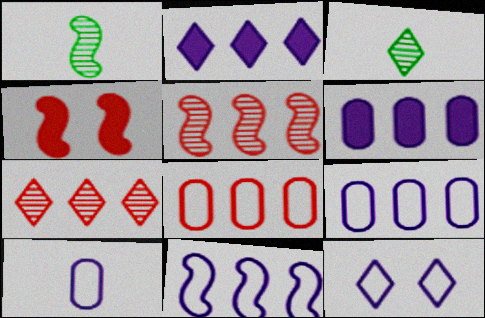[[1, 4, 11], 
[3, 4, 9], 
[10, 11, 12]]